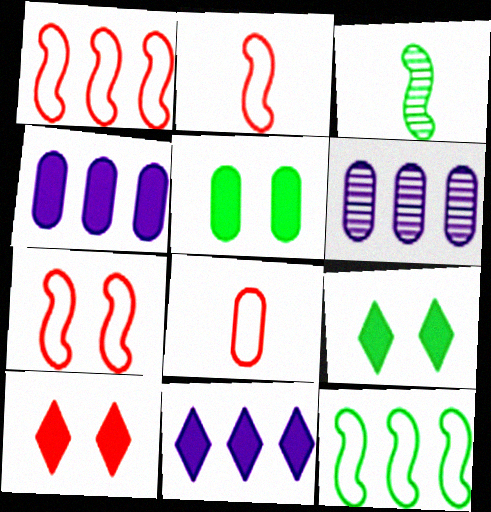[[1, 2, 7], 
[2, 6, 9], 
[5, 6, 8]]